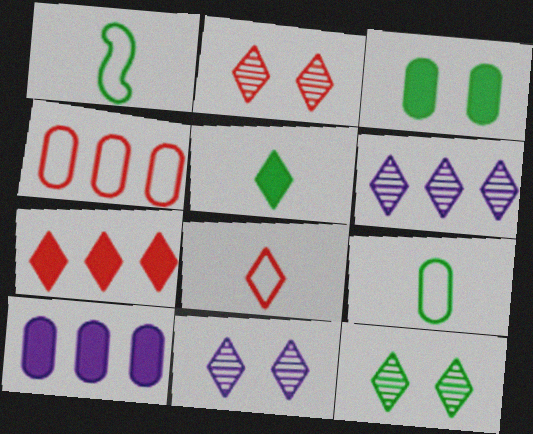[[1, 2, 10], 
[2, 7, 8], 
[2, 11, 12]]